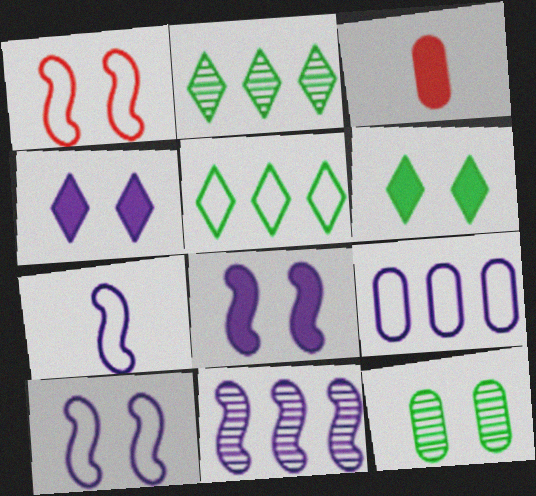[[1, 4, 12], 
[2, 3, 10], 
[3, 9, 12], 
[7, 8, 11]]